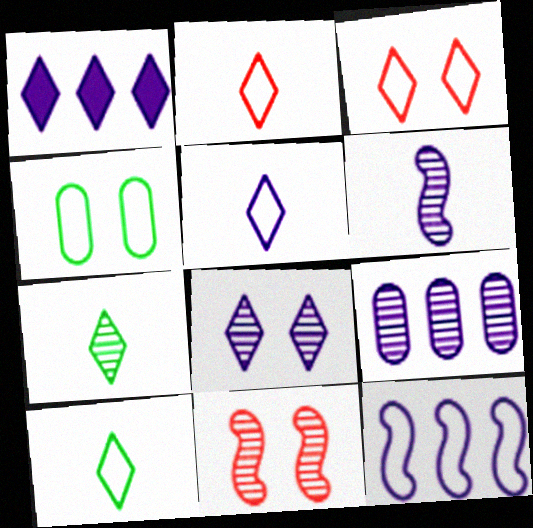[[1, 3, 7], 
[1, 5, 8], 
[1, 9, 12], 
[2, 4, 12], 
[2, 5, 10], 
[6, 8, 9], 
[7, 9, 11]]